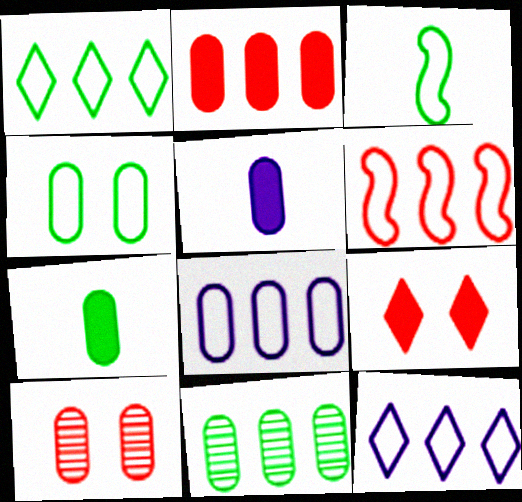[[1, 3, 4], 
[1, 6, 8], 
[2, 8, 11], 
[4, 7, 11], 
[7, 8, 10]]